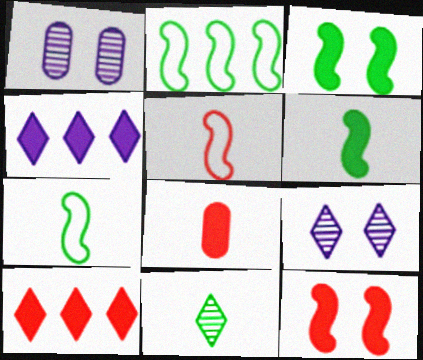[[1, 7, 10], 
[2, 8, 9], 
[3, 4, 8], 
[8, 10, 12]]